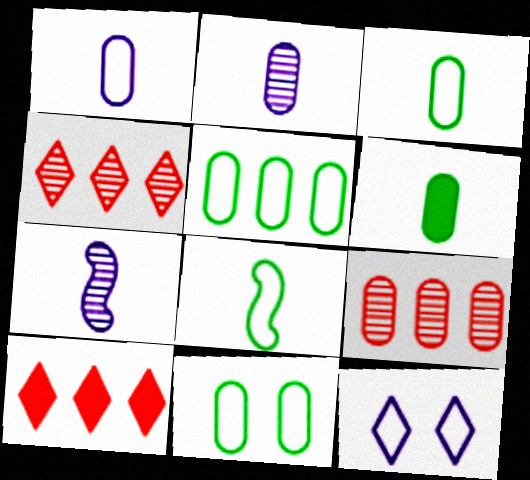[[3, 5, 11], 
[7, 10, 11]]